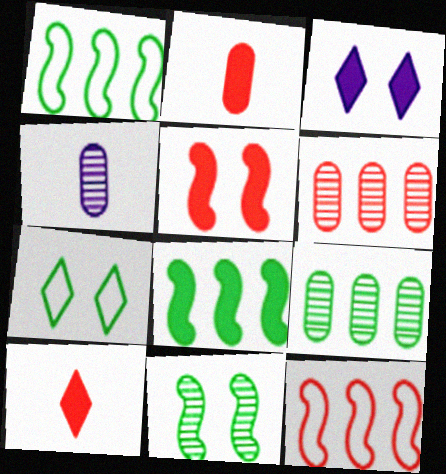[[2, 3, 8]]